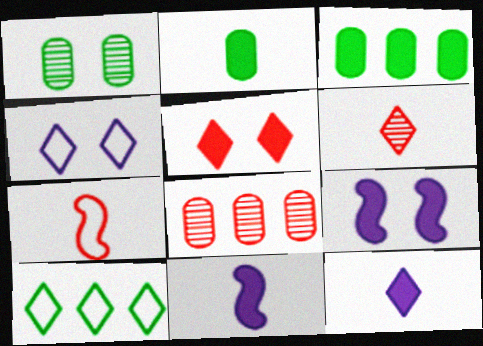[[3, 5, 11], 
[5, 7, 8]]